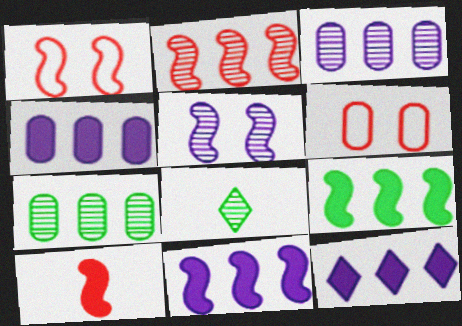[[1, 2, 10], 
[1, 4, 8], 
[4, 11, 12], 
[6, 8, 11]]